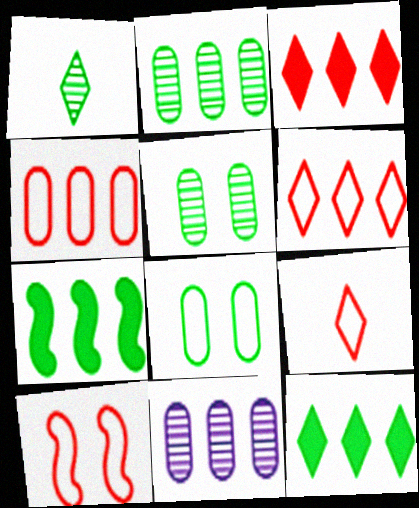[[1, 7, 8], 
[4, 9, 10], 
[6, 7, 11]]